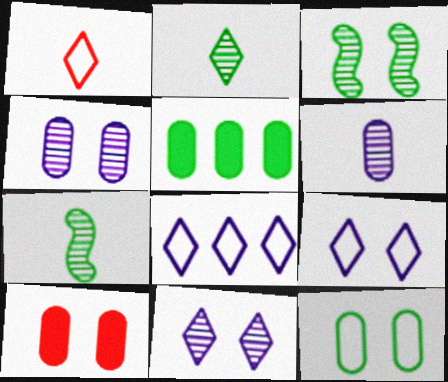[[3, 9, 10], 
[4, 10, 12], 
[7, 8, 10]]